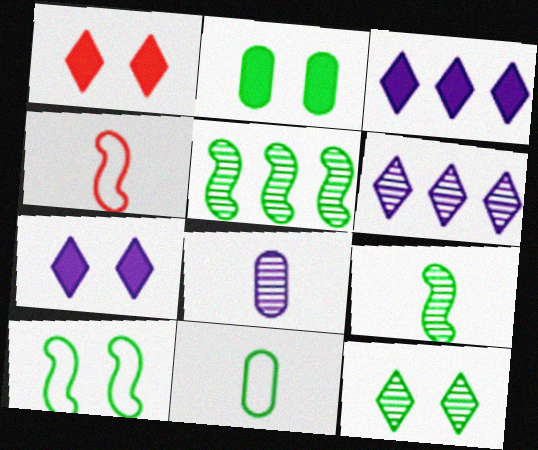[[2, 4, 6], 
[2, 10, 12]]